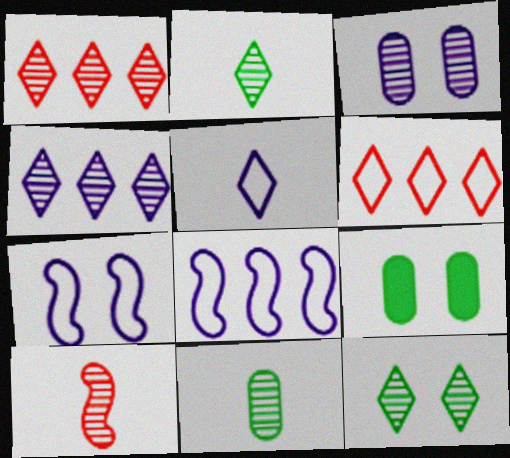[]